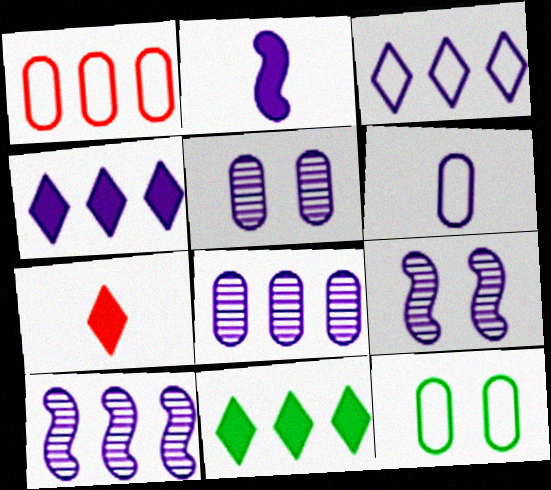[[1, 6, 12], 
[1, 10, 11], 
[2, 3, 5], 
[4, 6, 9], 
[7, 10, 12]]